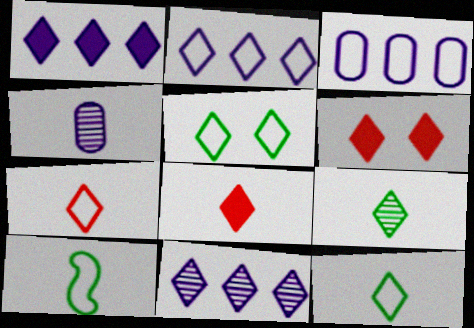[[1, 2, 11], 
[2, 5, 7], 
[2, 6, 9], 
[4, 8, 10], 
[5, 8, 11], 
[6, 11, 12]]